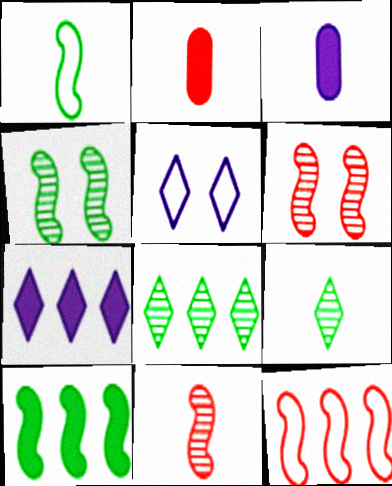[[1, 4, 10]]